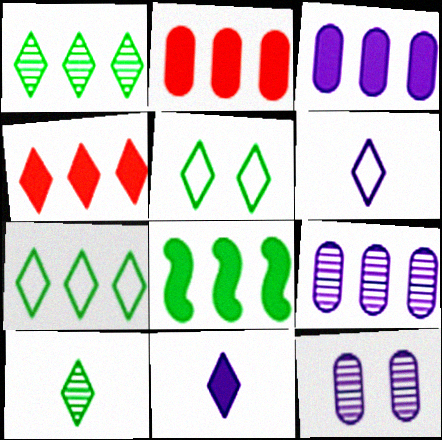[[3, 4, 8]]